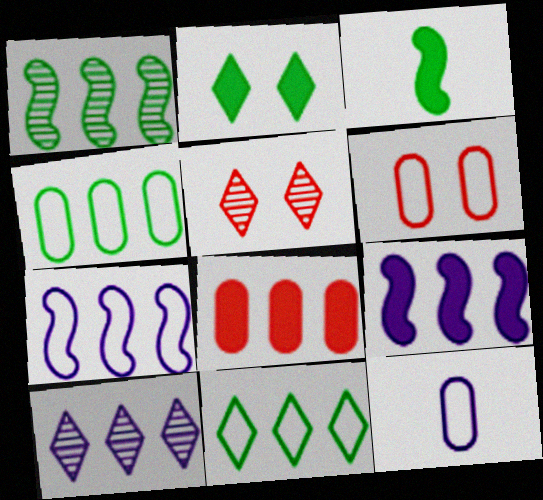[[3, 6, 10], 
[4, 6, 12]]